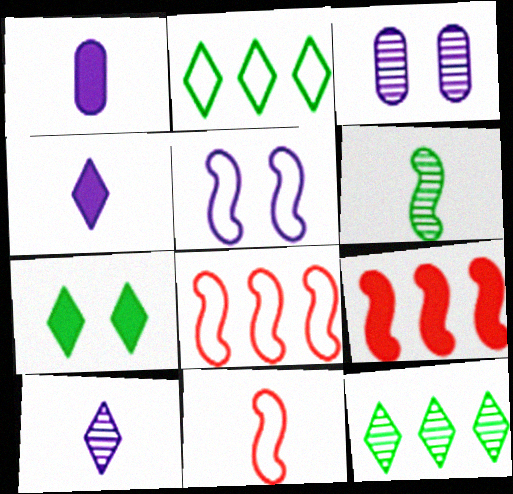[[1, 7, 9], 
[5, 6, 9]]